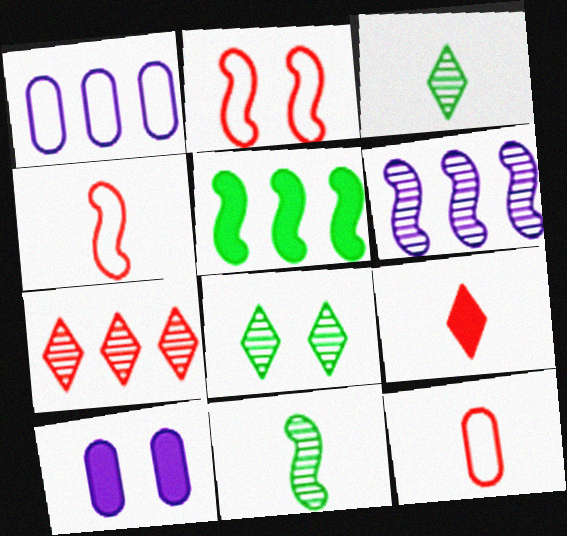[[1, 5, 7], 
[2, 8, 10], 
[5, 9, 10]]